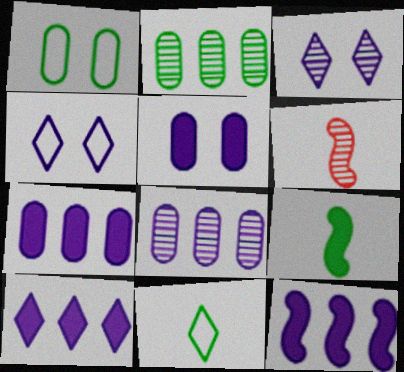[[1, 6, 10], 
[2, 3, 6], 
[7, 10, 12]]